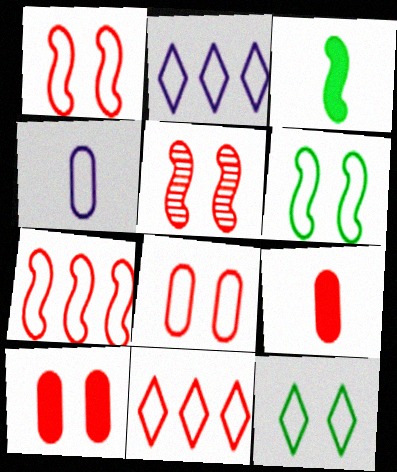[[4, 6, 11], 
[4, 7, 12], 
[5, 9, 11]]